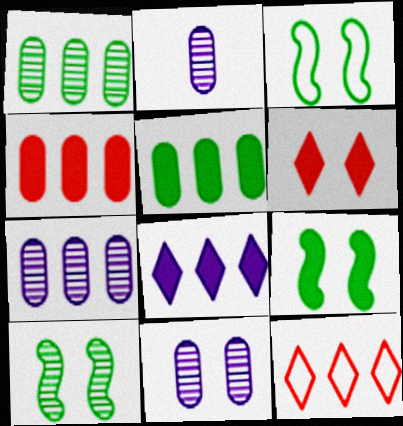[[2, 7, 11], 
[2, 9, 12], 
[3, 6, 11], 
[3, 9, 10]]